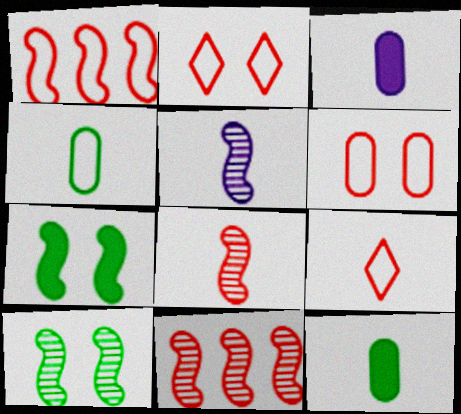[[1, 5, 7], 
[1, 6, 9], 
[5, 9, 12], 
[5, 10, 11]]